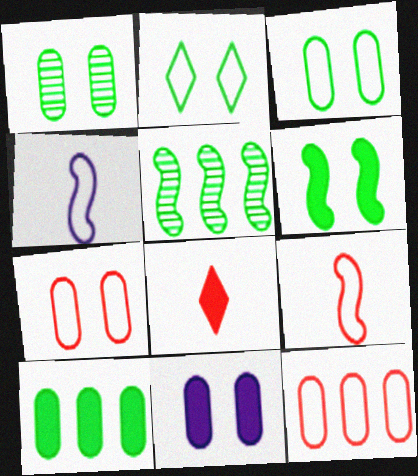[[1, 2, 6], 
[1, 7, 11], 
[2, 4, 12]]